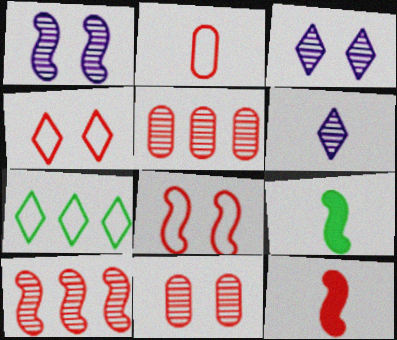[[2, 6, 9], 
[4, 5, 12], 
[8, 10, 12]]